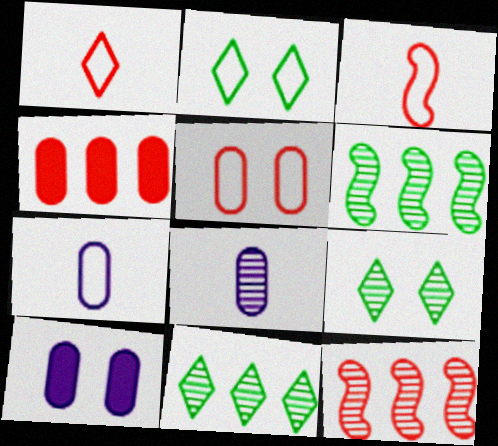[[1, 6, 10], 
[3, 10, 11], 
[8, 9, 12]]